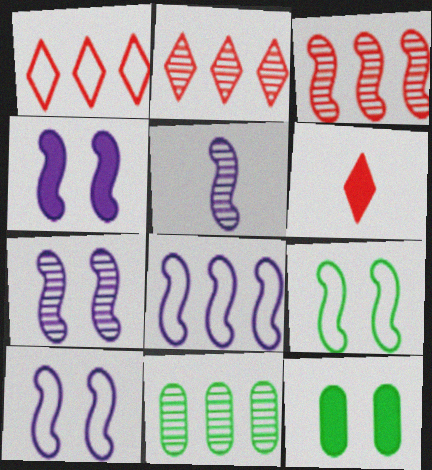[[1, 5, 12], 
[4, 5, 8], 
[4, 7, 10], 
[6, 10, 11]]